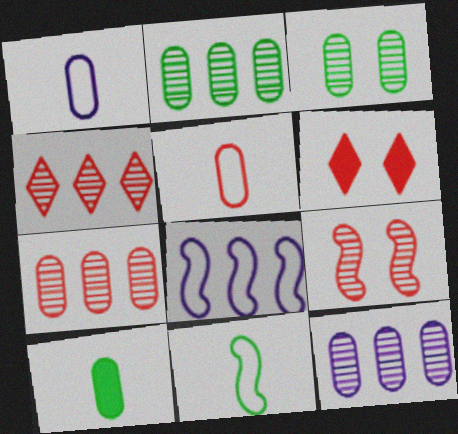[[2, 7, 12], 
[6, 11, 12]]